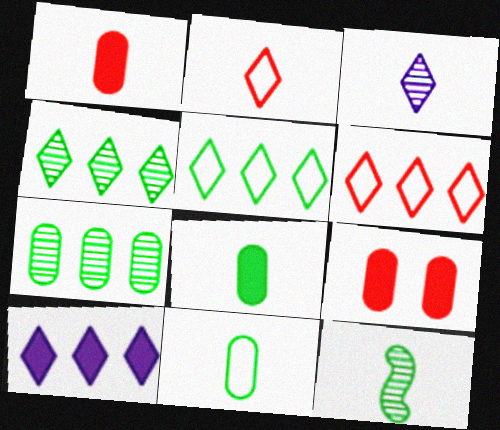[[4, 6, 10]]